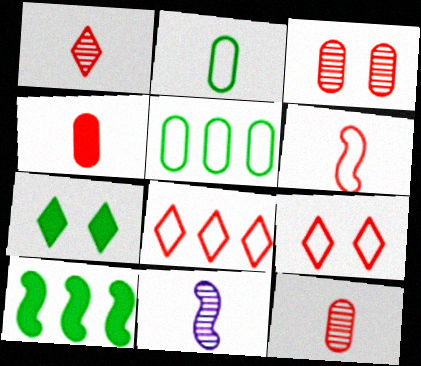[[1, 4, 6]]